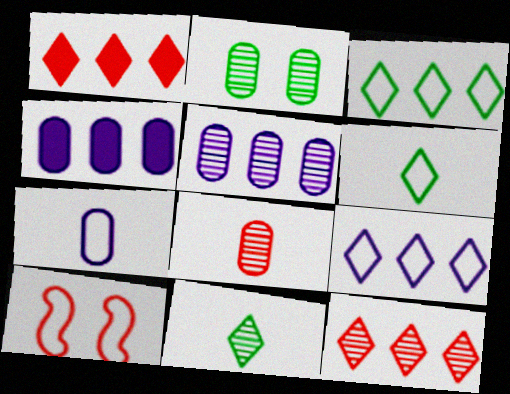[[1, 8, 10], 
[2, 5, 8], 
[3, 7, 10], 
[4, 10, 11]]